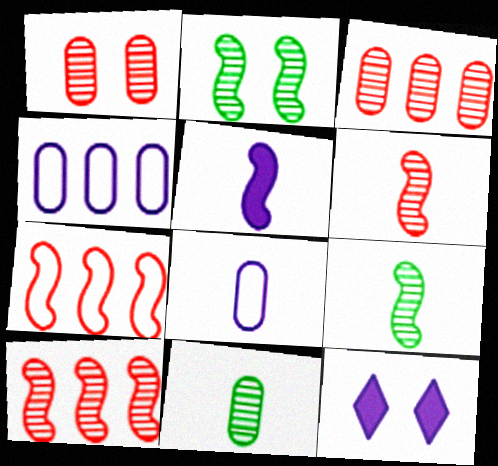[[2, 5, 7], 
[7, 11, 12]]